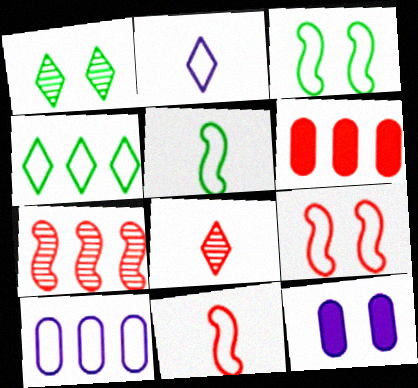[[1, 9, 12], 
[6, 8, 9]]